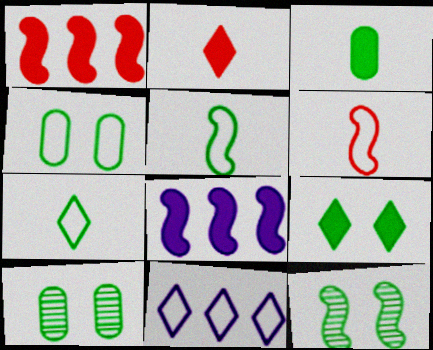[[4, 6, 11], 
[4, 9, 12], 
[6, 8, 12]]